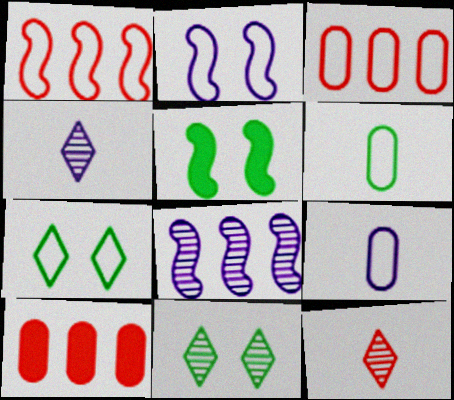[[1, 7, 9], 
[3, 4, 5]]